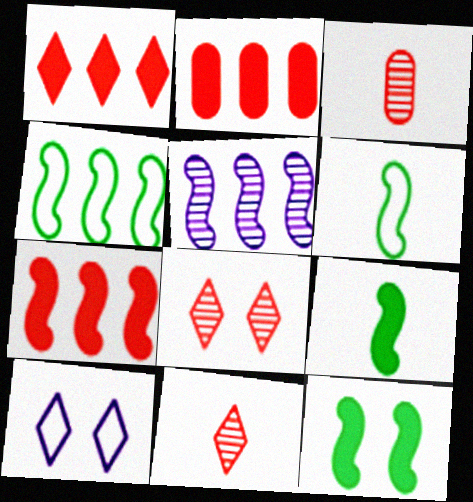[[1, 2, 7], 
[4, 5, 7]]